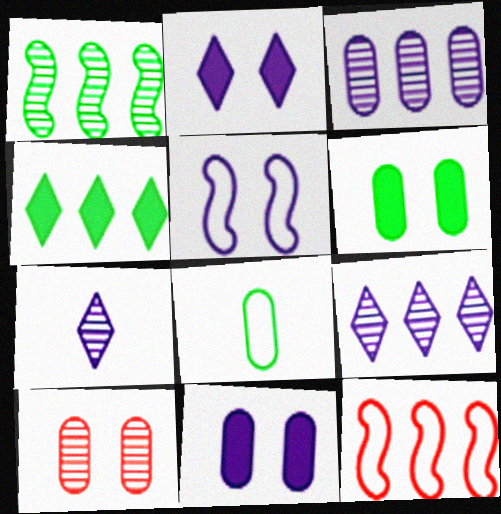[[1, 7, 10], 
[3, 4, 12], 
[6, 7, 12]]